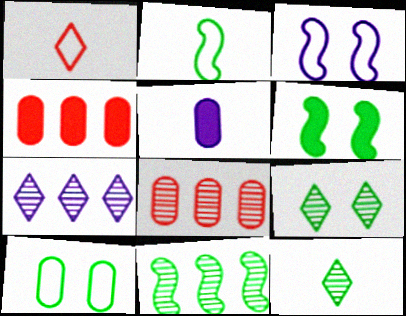[[2, 6, 11], 
[3, 4, 12], 
[3, 5, 7], 
[5, 8, 10], 
[6, 9, 10], 
[7, 8, 11]]